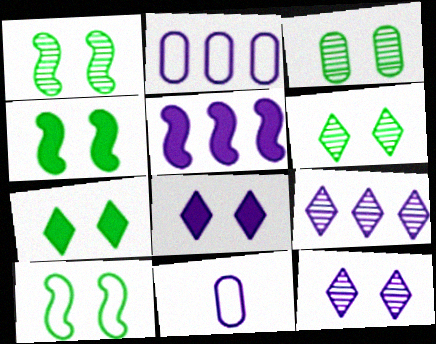[[1, 3, 6], 
[1, 4, 10], 
[2, 5, 9], 
[3, 7, 10], 
[5, 11, 12]]